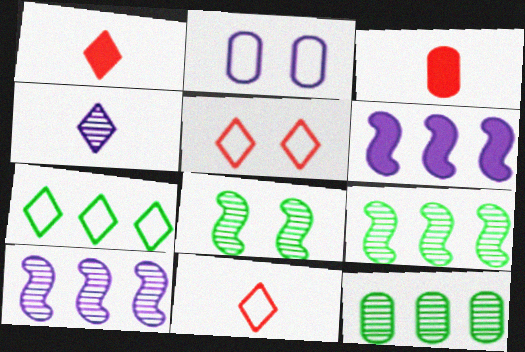[[1, 2, 9], 
[2, 3, 12], 
[2, 4, 6]]